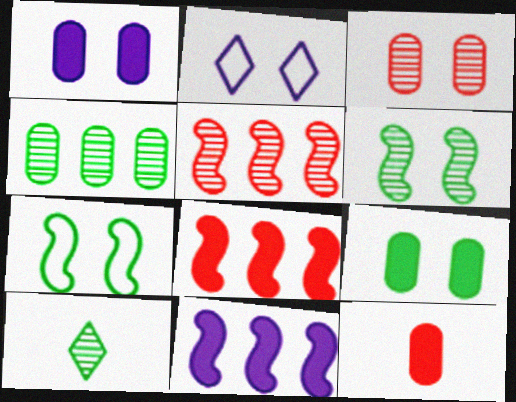[[4, 6, 10]]